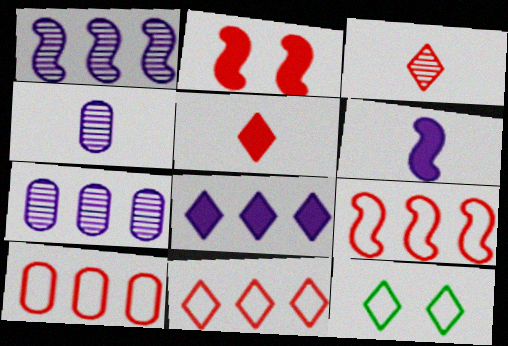[[2, 3, 10], 
[3, 8, 12], 
[9, 10, 11]]